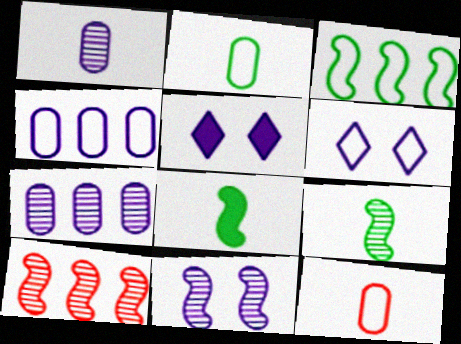[[2, 5, 10], 
[3, 6, 12], 
[9, 10, 11]]